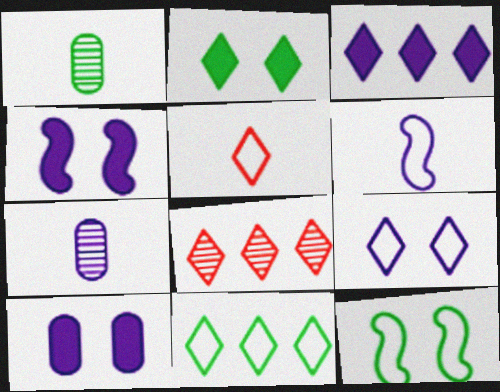[[3, 8, 11], 
[5, 9, 11]]